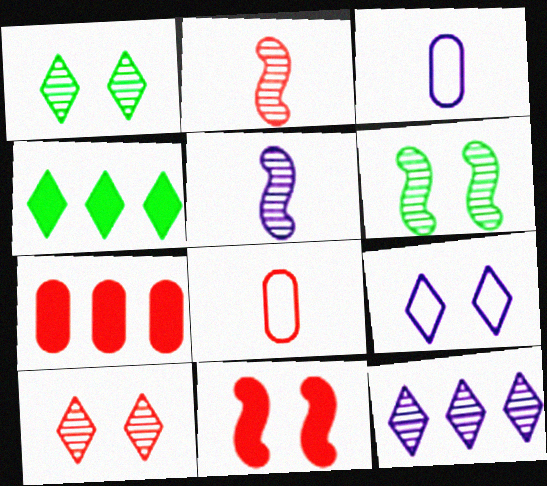[]